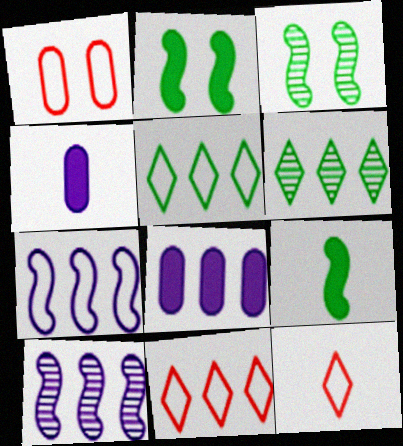[[3, 4, 11], 
[3, 8, 12]]